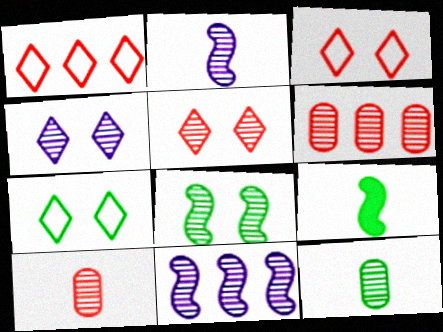[[5, 11, 12]]